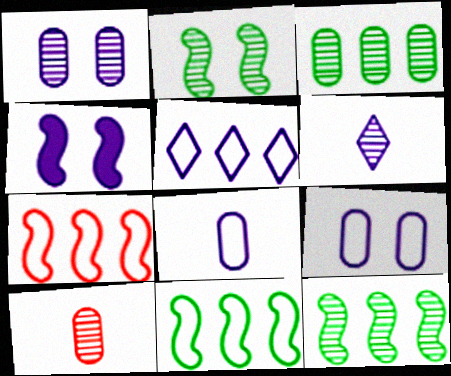[[1, 3, 10]]